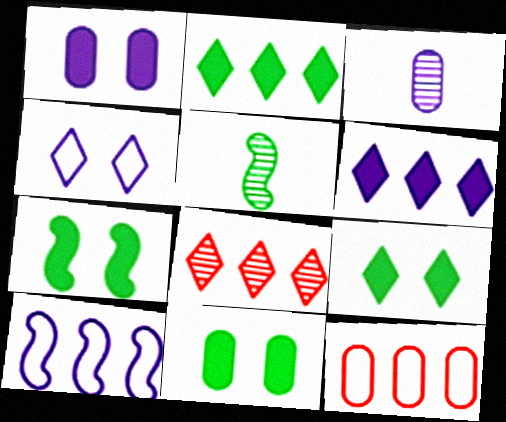[[3, 11, 12], 
[7, 9, 11]]